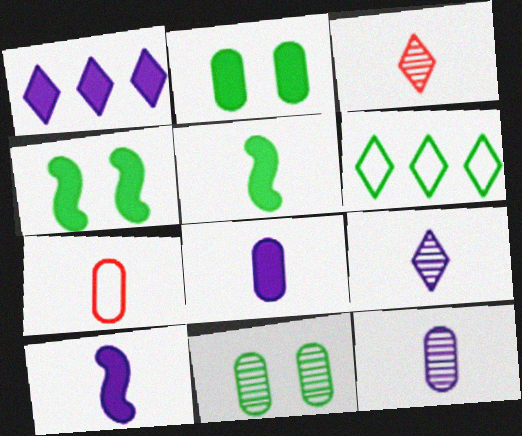[[5, 6, 11], 
[5, 7, 9]]